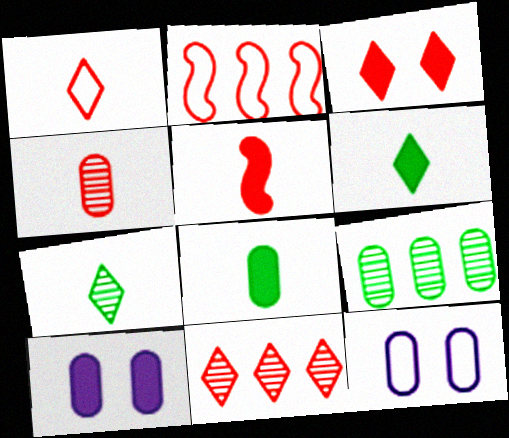[[1, 3, 11], 
[1, 4, 5], 
[2, 3, 4], 
[2, 7, 10]]